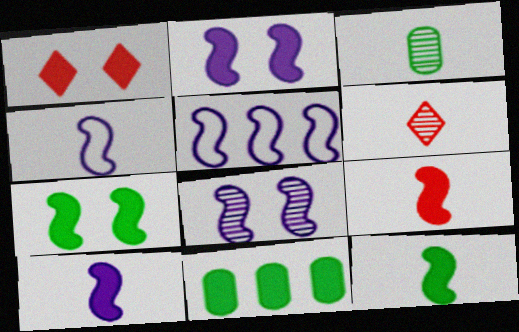[[1, 3, 5], 
[1, 10, 11], 
[5, 8, 10], 
[9, 10, 12]]